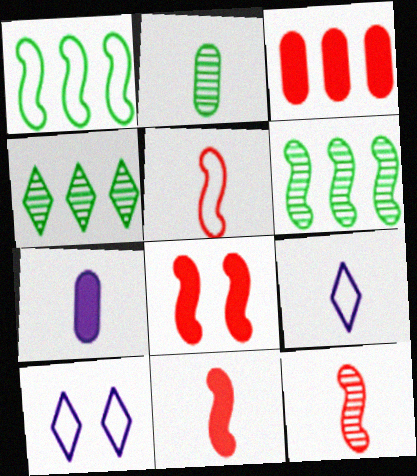[[2, 9, 11], 
[5, 11, 12]]